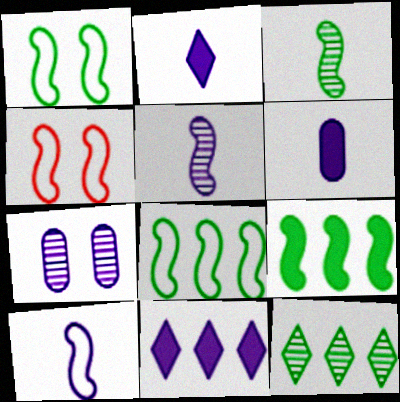[[1, 3, 9], 
[4, 5, 9], 
[4, 6, 12], 
[4, 8, 10], 
[7, 10, 11]]